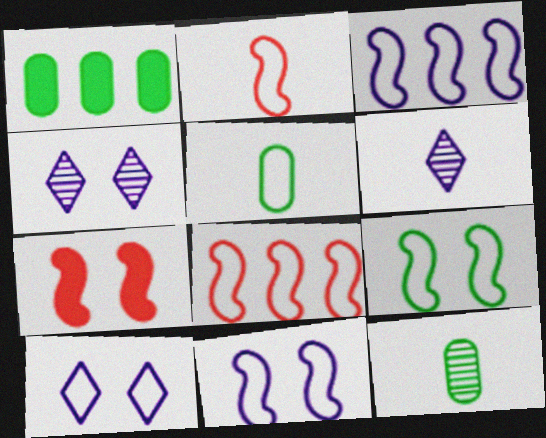[[1, 2, 4], 
[2, 3, 9], 
[5, 8, 10]]